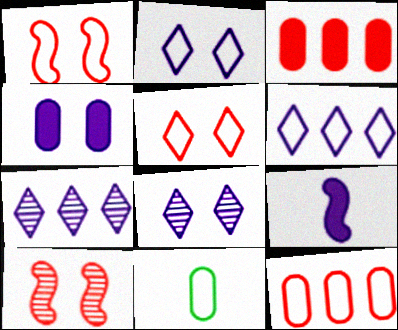[[1, 6, 11]]